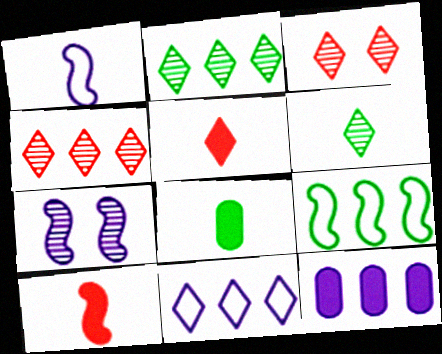[[4, 9, 12], 
[7, 9, 10]]